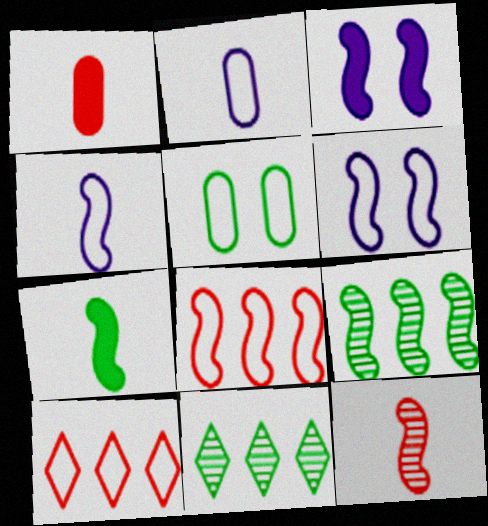[[1, 6, 11], 
[4, 5, 10], 
[4, 7, 12], 
[5, 7, 11]]